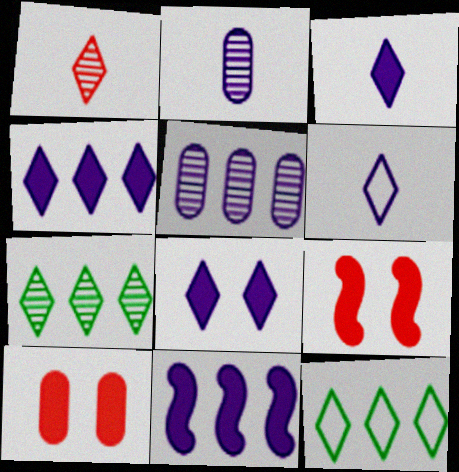[[1, 8, 12], 
[2, 9, 12], 
[3, 4, 8]]